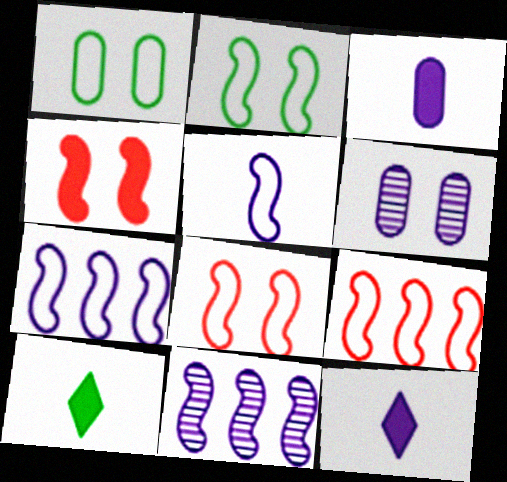[[2, 5, 9], 
[6, 7, 12], 
[6, 9, 10]]